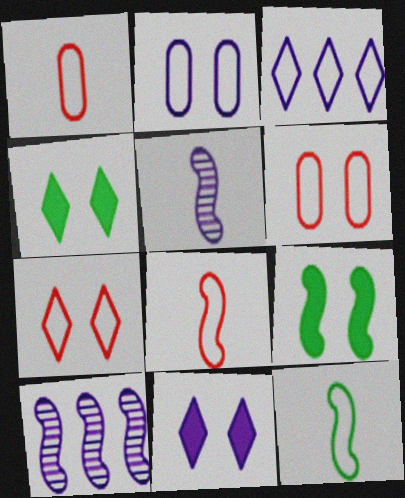[[1, 4, 10], 
[3, 6, 12], 
[8, 9, 10]]